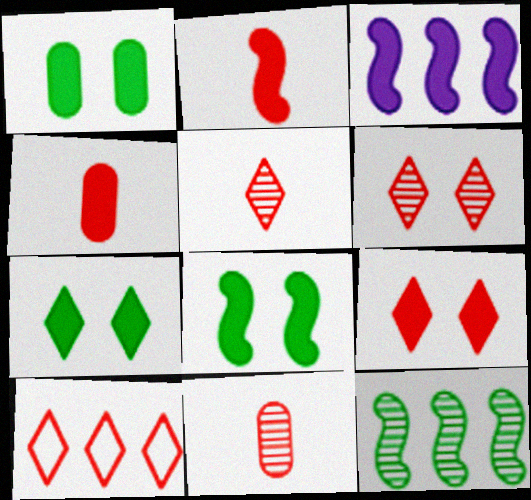[[1, 7, 8], 
[2, 3, 8], 
[3, 4, 7], 
[5, 9, 10]]